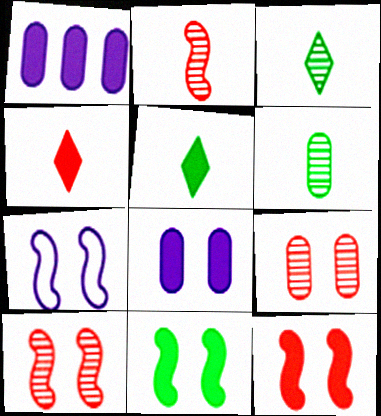[[1, 4, 11], 
[1, 5, 12], 
[7, 10, 11]]